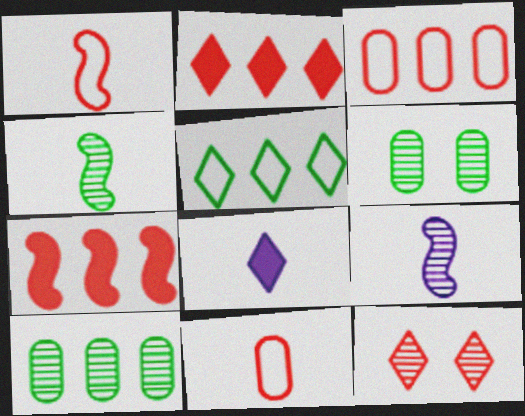[[4, 8, 11], 
[5, 8, 12], 
[7, 11, 12], 
[9, 10, 12]]